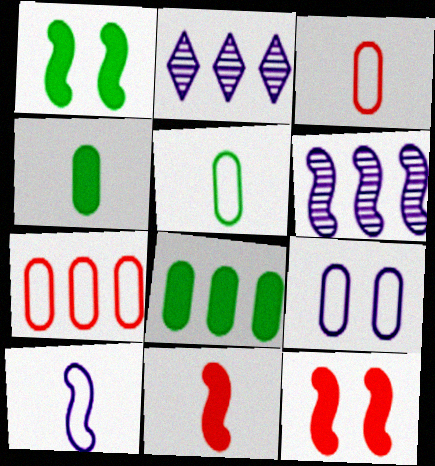[[1, 2, 3], 
[2, 5, 12], 
[5, 7, 9]]